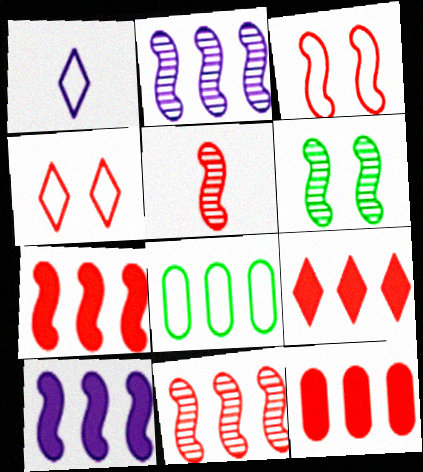[[1, 3, 8], 
[1, 6, 12], 
[2, 5, 6], 
[2, 8, 9], 
[3, 5, 7], 
[4, 5, 12], 
[7, 9, 12]]